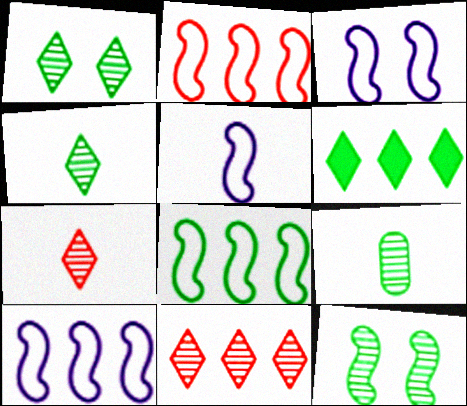[[2, 8, 10], 
[3, 5, 10]]